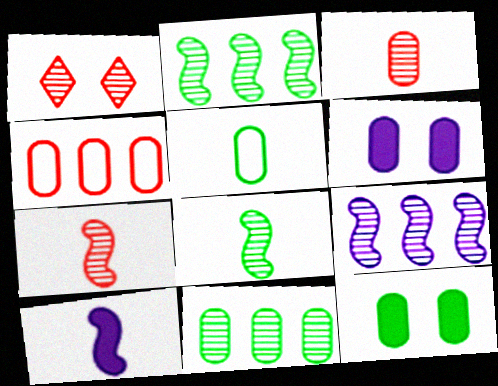[[5, 11, 12]]